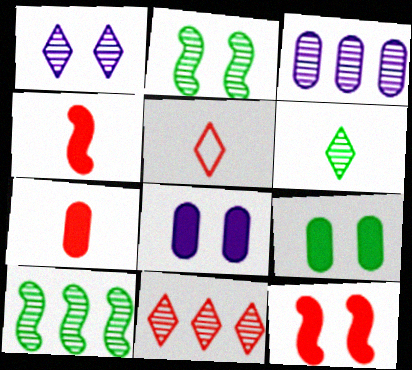[[1, 6, 11], 
[3, 10, 11], 
[5, 8, 10]]